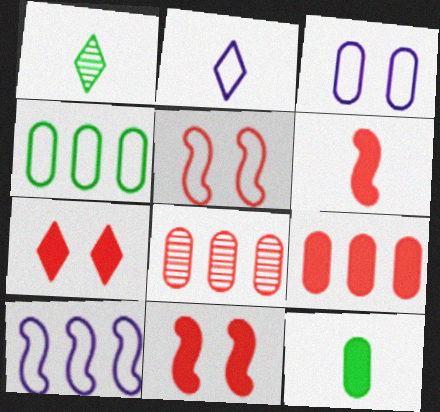[[2, 3, 10], 
[2, 4, 5], 
[3, 8, 12], 
[6, 7, 9]]